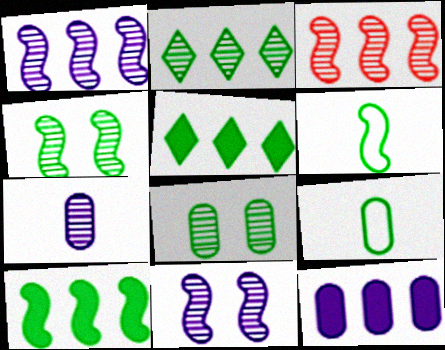[[4, 5, 9], 
[4, 6, 10], 
[5, 6, 8]]